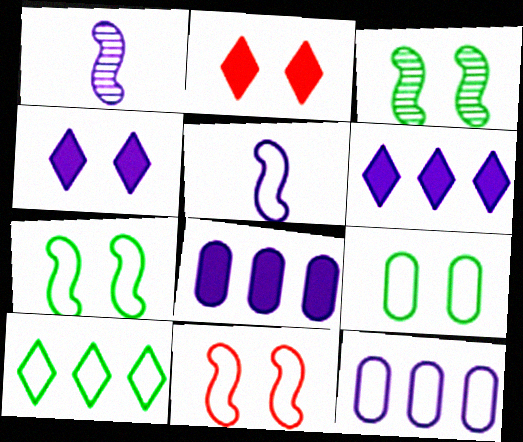[[1, 4, 12]]